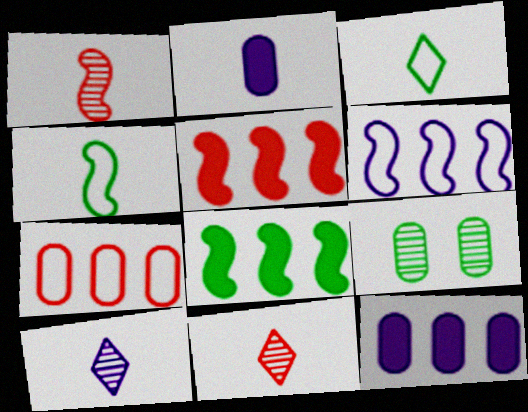[[1, 2, 3], 
[2, 4, 11], 
[2, 7, 9], 
[3, 8, 9]]